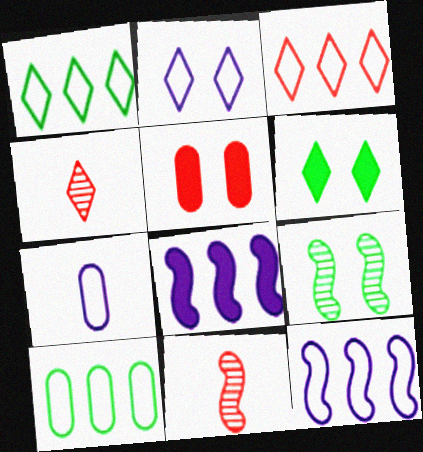[[2, 5, 9], 
[2, 7, 12], 
[3, 5, 11], 
[3, 10, 12]]